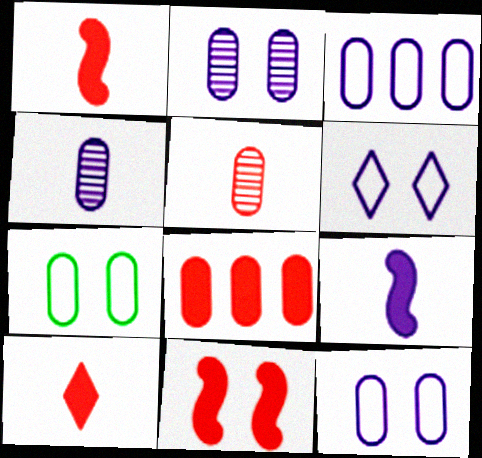[[4, 7, 8], 
[8, 10, 11]]